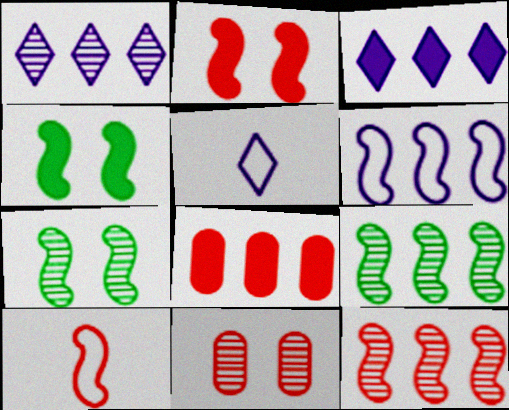[[2, 10, 12], 
[5, 7, 8]]